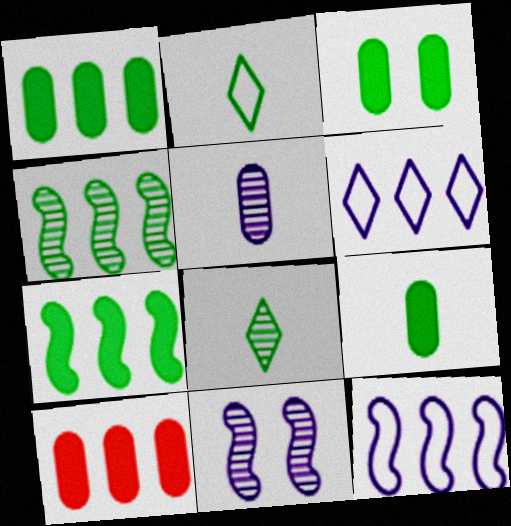[[1, 3, 9], 
[2, 3, 4], 
[2, 10, 11], 
[4, 6, 10]]